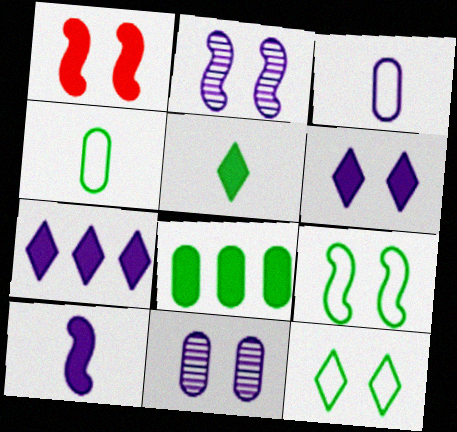[[1, 2, 9], 
[1, 11, 12], 
[2, 3, 7]]